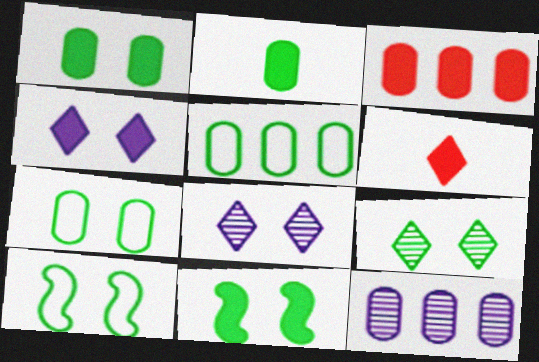[[1, 9, 10], 
[3, 5, 12], 
[6, 10, 12], 
[7, 9, 11]]